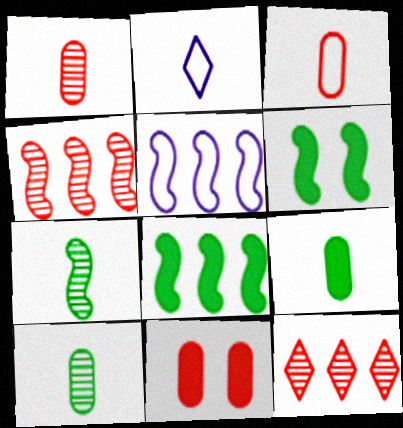[[4, 5, 8]]